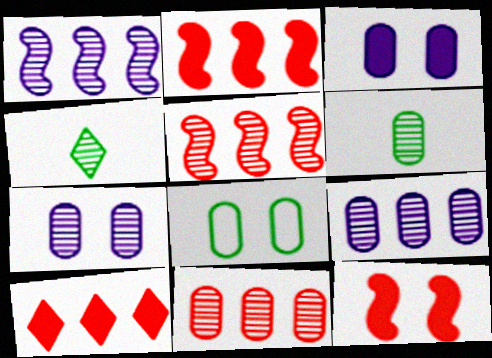[[4, 5, 7], 
[6, 7, 11]]